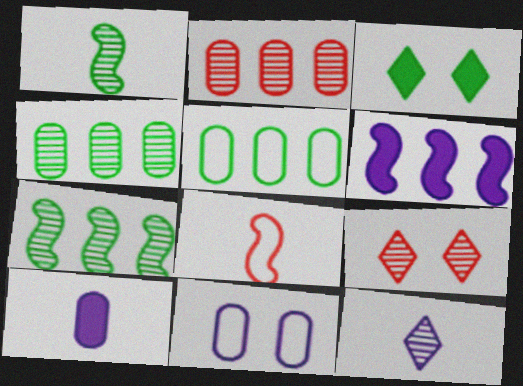[[1, 3, 5], 
[6, 11, 12]]